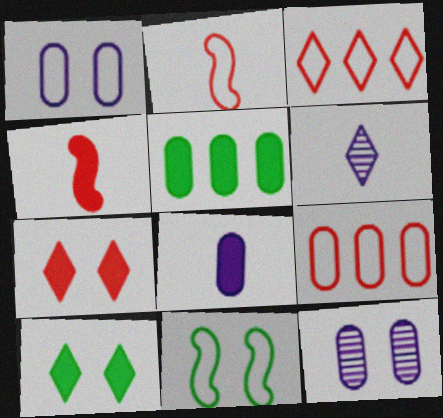[[3, 6, 10], 
[7, 11, 12]]